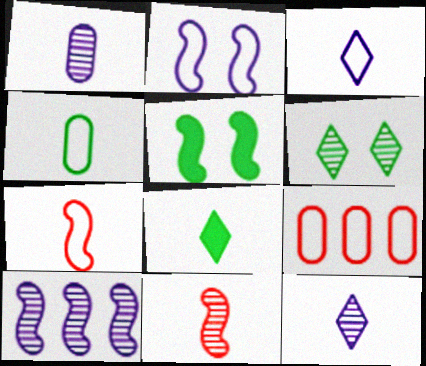[[1, 7, 8], 
[3, 4, 7], 
[5, 7, 10], 
[5, 9, 12]]